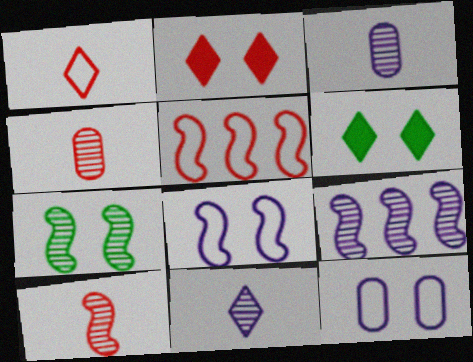[[2, 4, 5], 
[2, 7, 12], 
[3, 5, 6], 
[7, 9, 10]]